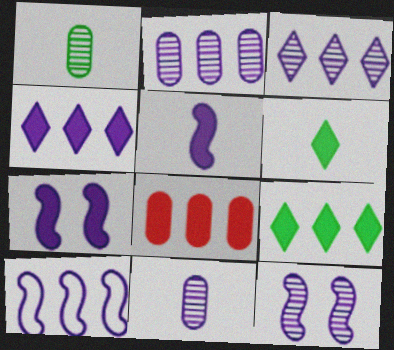[[2, 4, 10], 
[3, 11, 12], 
[5, 10, 12], 
[6, 7, 8]]